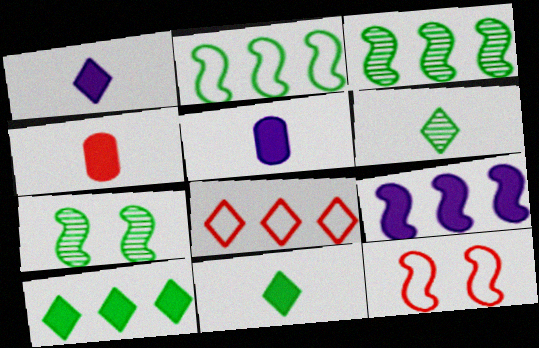[[5, 7, 8]]